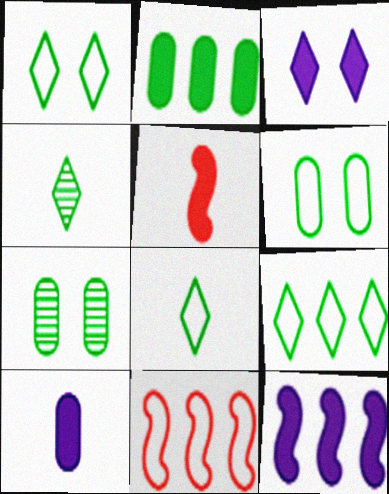[[1, 8, 9], 
[2, 3, 5], 
[3, 10, 12]]